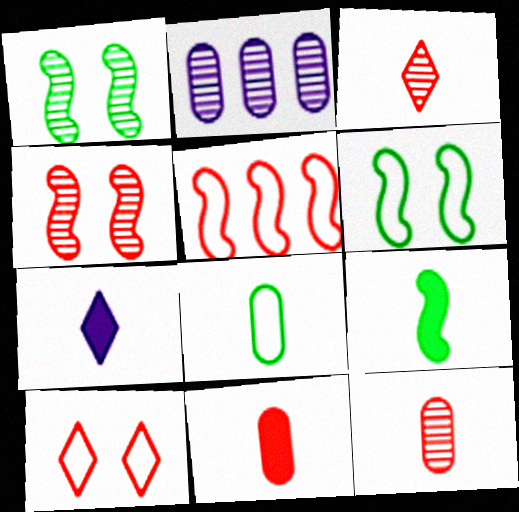[[1, 2, 3], 
[2, 9, 10], 
[7, 9, 11]]